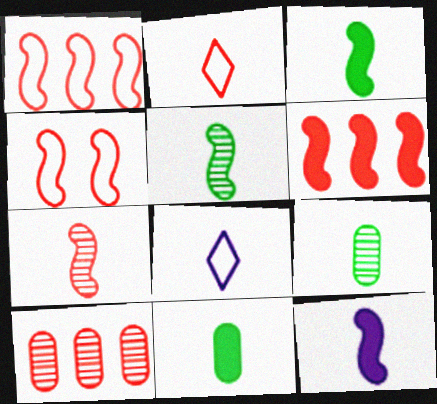[[2, 9, 12], 
[4, 6, 7], 
[7, 8, 11]]